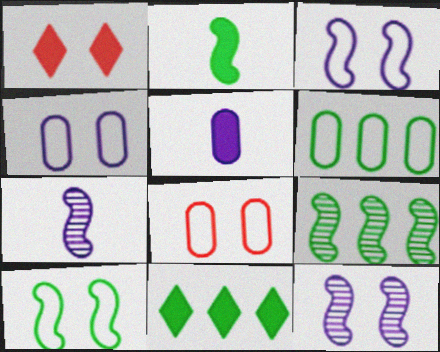[[1, 6, 7], 
[2, 9, 10], 
[6, 9, 11], 
[7, 8, 11]]